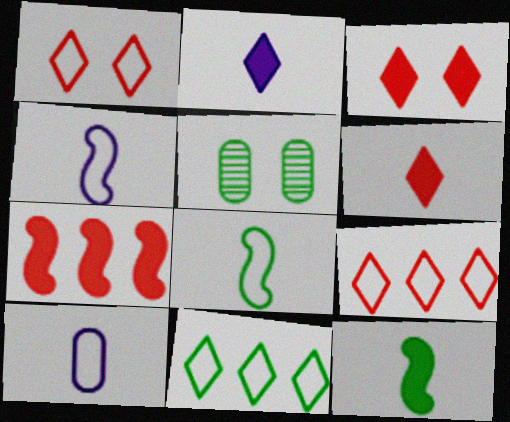[[5, 11, 12]]